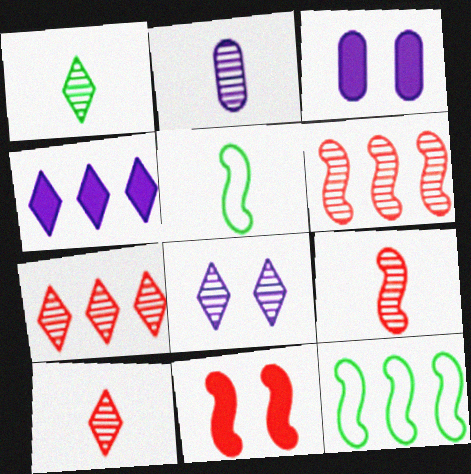[[1, 2, 9], 
[1, 7, 8], 
[3, 5, 7], 
[3, 10, 12]]